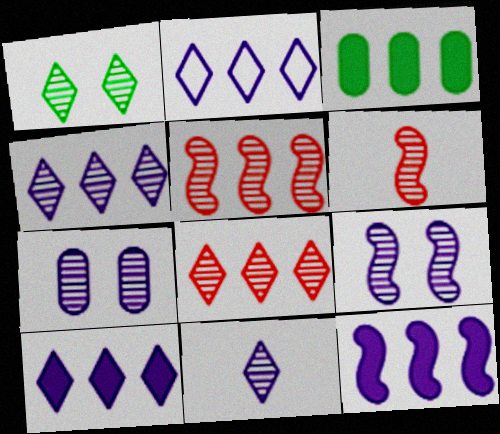[[1, 8, 11], 
[2, 3, 5], 
[2, 4, 10]]